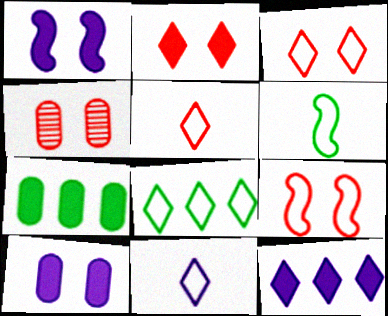[[2, 4, 9], 
[3, 8, 11], 
[4, 6, 12]]